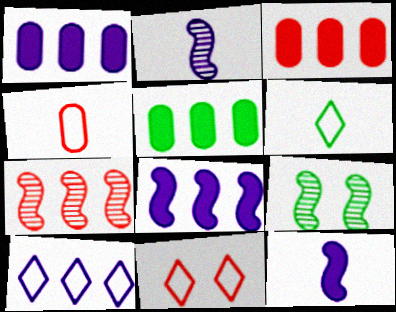[[1, 3, 5], 
[2, 5, 11], 
[2, 7, 9], 
[5, 6, 9], 
[5, 7, 10], 
[6, 10, 11]]